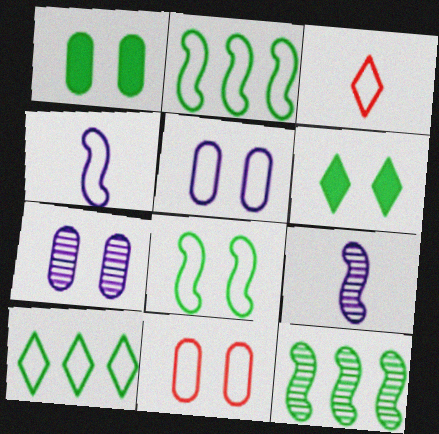[[1, 7, 11], 
[2, 3, 5], 
[4, 10, 11]]